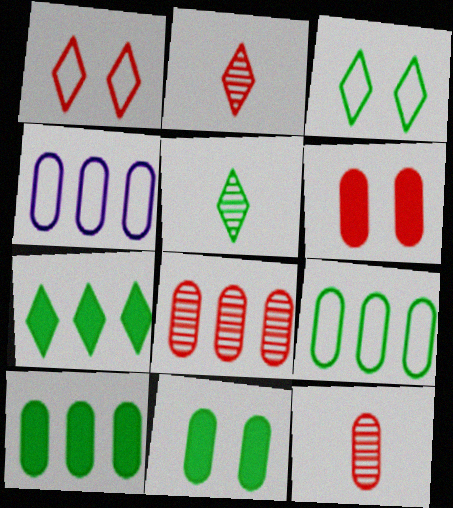[[3, 5, 7], 
[4, 8, 10], 
[4, 11, 12]]